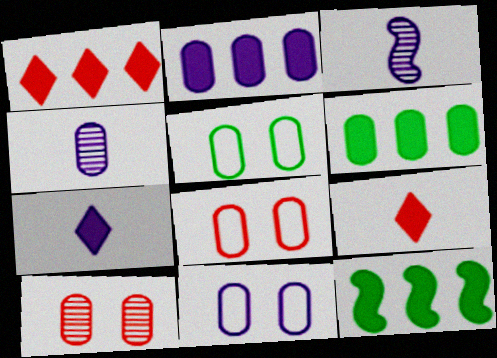[[1, 2, 12], 
[1, 3, 5], 
[2, 4, 11], 
[4, 6, 8], 
[5, 8, 11]]